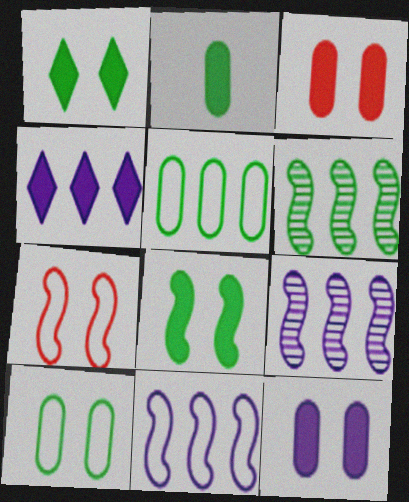[]